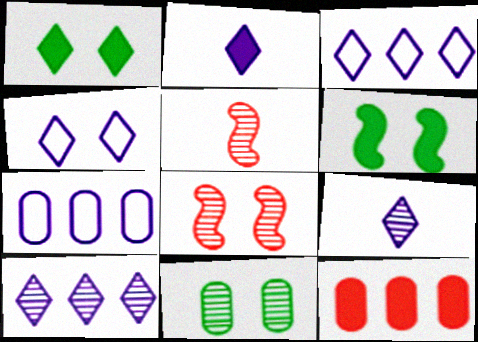[[1, 5, 7], 
[2, 4, 10], 
[2, 6, 12], 
[5, 10, 11]]